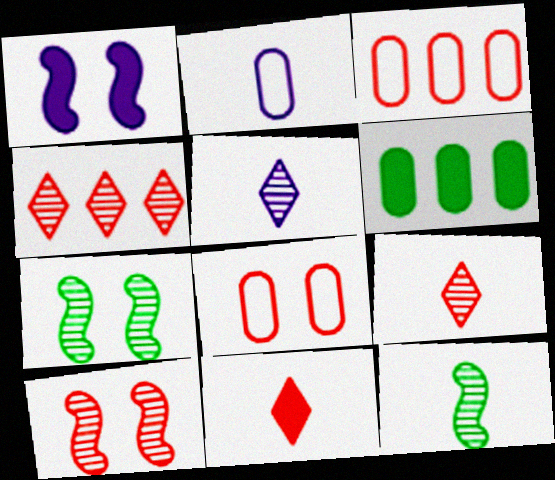[[1, 6, 11], 
[2, 11, 12], 
[3, 10, 11]]